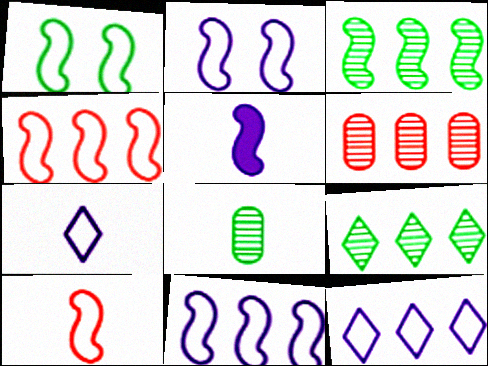[[1, 10, 11]]